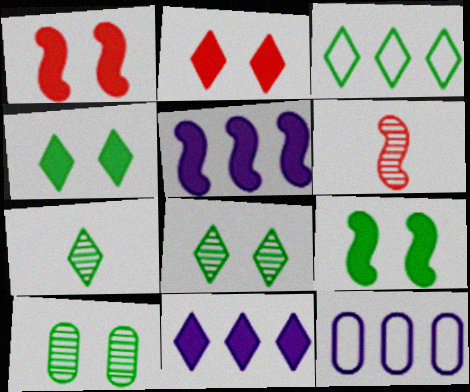[[1, 7, 12], 
[3, 4, 7], 
[4, 6, 12]]